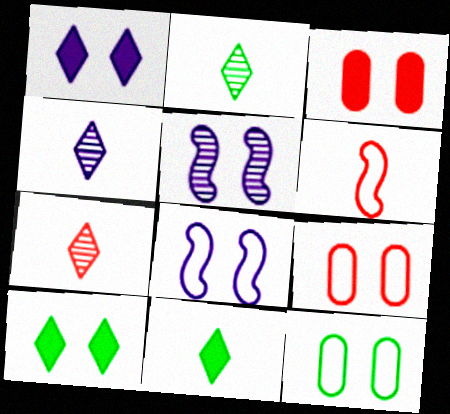[[2, 4, 7], 
[5, 9, 10]]